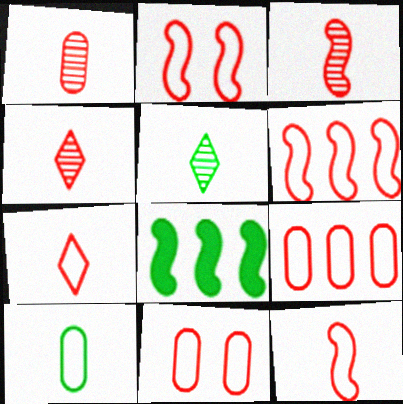[[1, 3, 4], 
[2, 6, 12], 
[2, 7, 9], 
[6, 7, 11]]